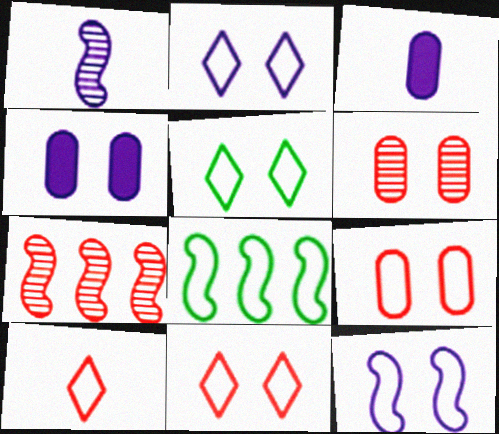[[2, 5, 11], 
[3, 5, 7], 
[5, 9, 12]]